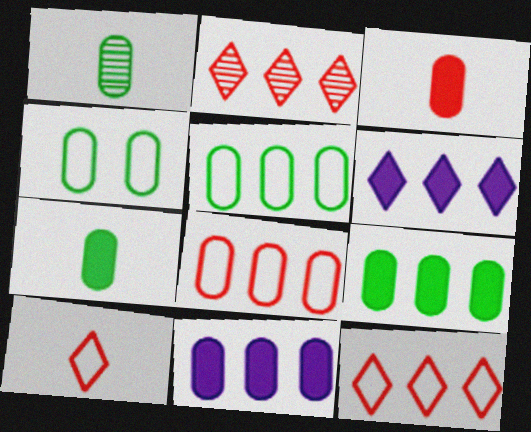[[1, 4, 9]]